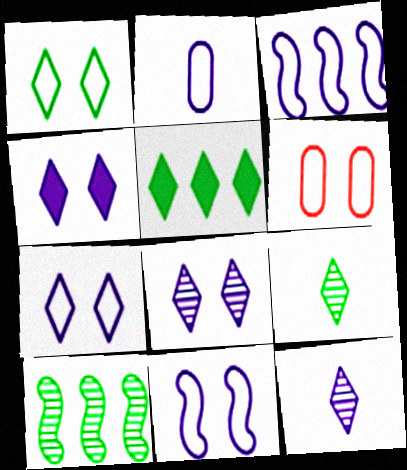[[1, 5, 9], 
[1, 6, 11], 
[2, 3, 7], 
[4, 7, 8]]